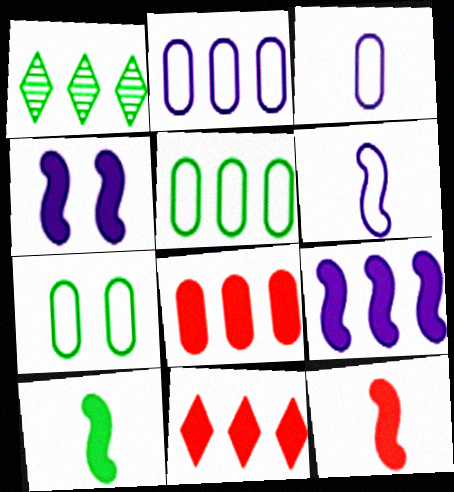[[1, 7, 10]]